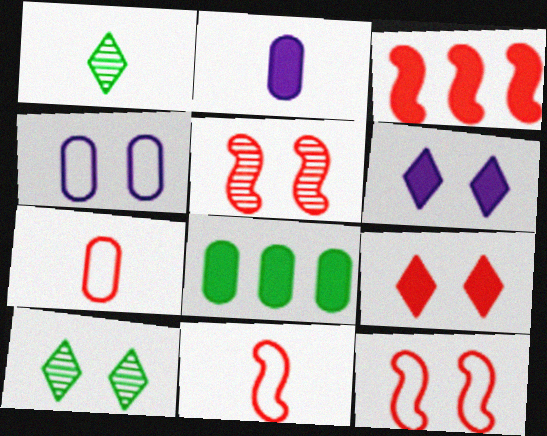[[1, 2, 11], 
[1, 3, 4], 
[3, 5, 11]]